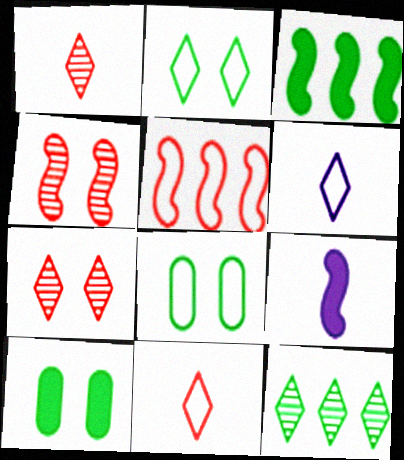[[5, 6, 8]]